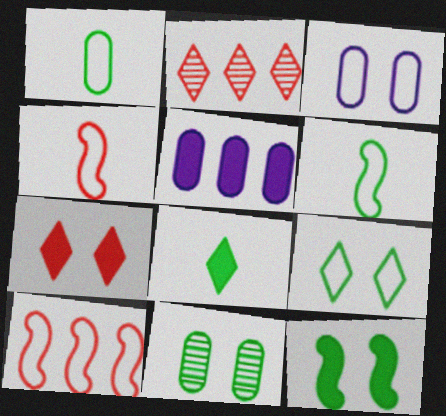[[9, 11, 12]]